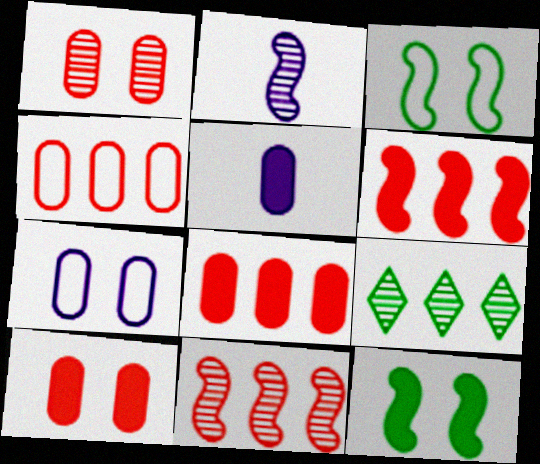[[1, 2, 9], 
[2, 3, 6]]